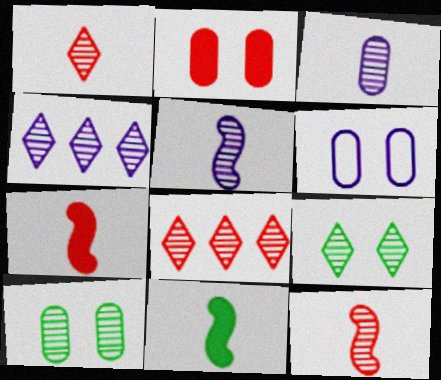[[1, 4, 9], 
[2, 6, 10], 
[4, 10, 12], 
[5, 8, 10], 
[6, 8, 11]]